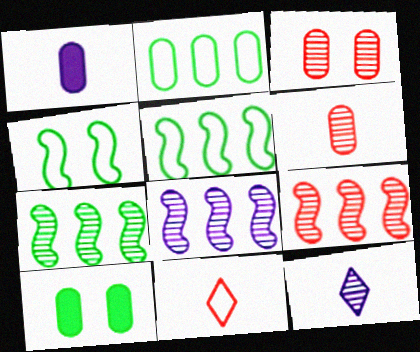[[1, 2, 3], 
[3, 7, 12], 
[7, 8, 9], 
[8, 10, 11]]